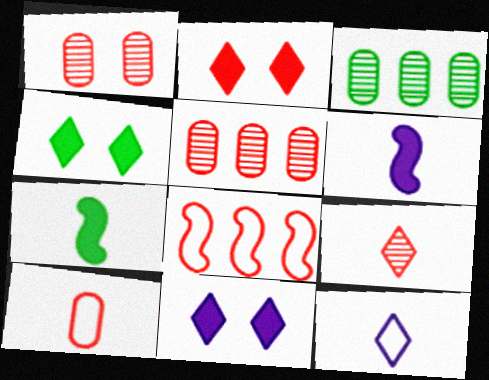[[2, 4, 11]]